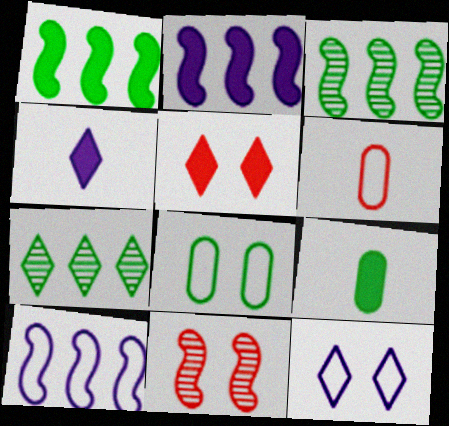[[2, 5, 9]]